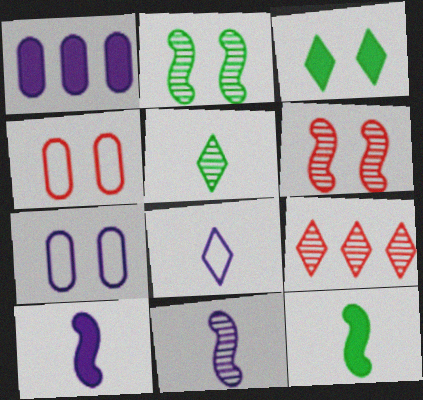[[3, 6, 7], 
[3, 8, 9], 
[7, 9, 12]]